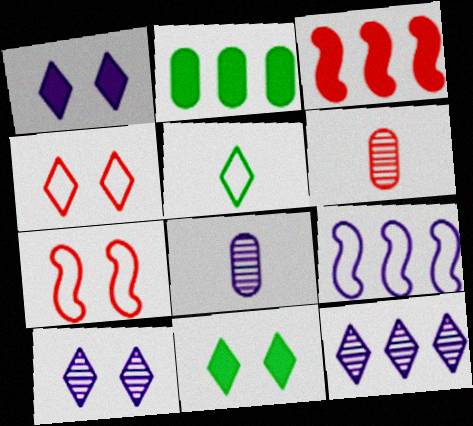[[1, 8, 9], 
[3, 4, 6], 
[4, 10, 11], 
[6, 9, 11]]